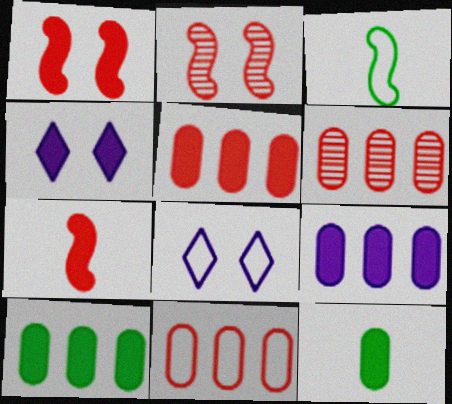[[3, 4, 6], 
[3, 8, 11], 
[4, 7, 10], 
[5, 6, 11], 
[5, 9, 10]]